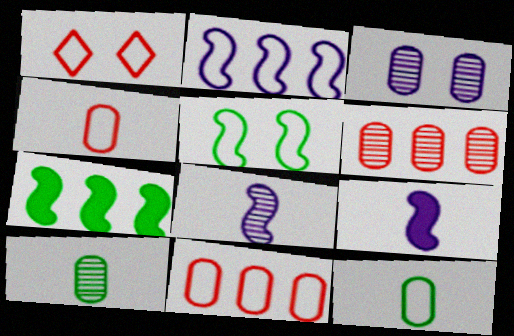[[1, 2, 12], 
[3, 6, 10]]